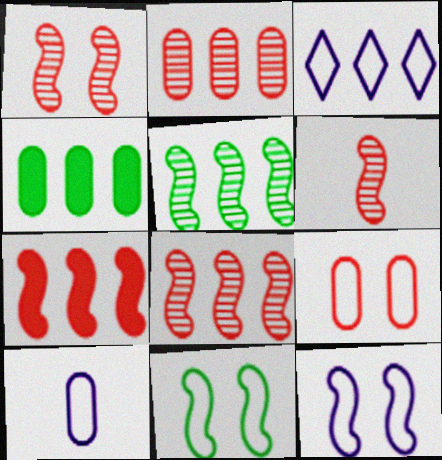[[1, 6, 8], 
[3, 4, 8], 
[3, 10, 12]]